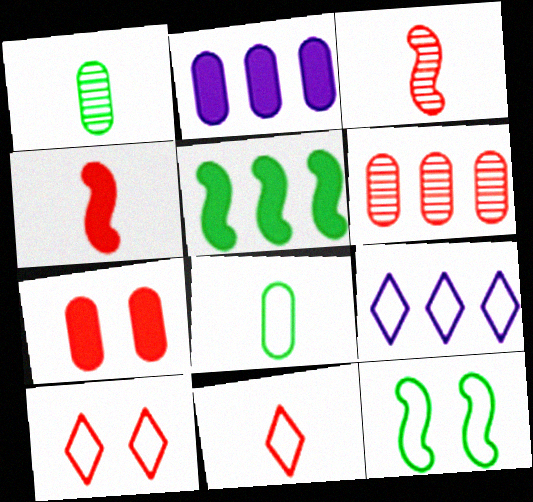[[4, 6, 10], 
[5, 6, 9]]